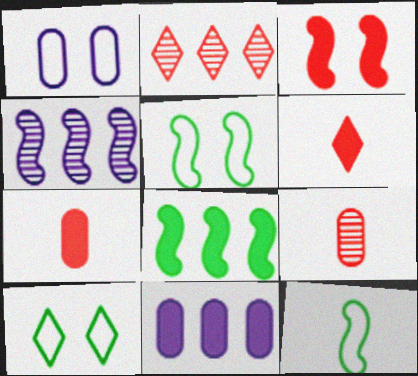[[3, 4, 12], 
[4, 7, 10]]